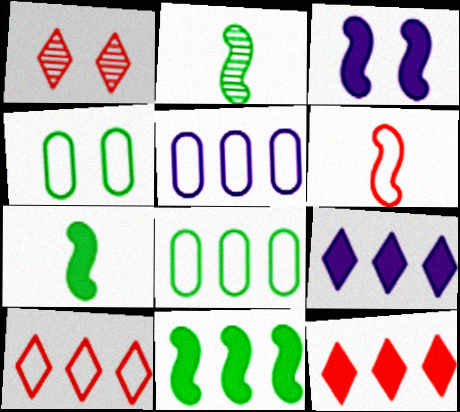[[1, 3, 4], 
[1, 5, 7]]